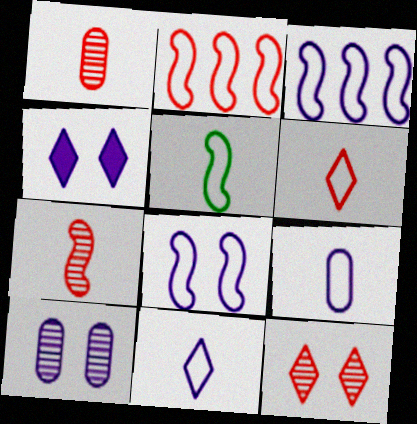[[2, 5, 8], 
[4, 8, 10], 
[5, 6, 9]]